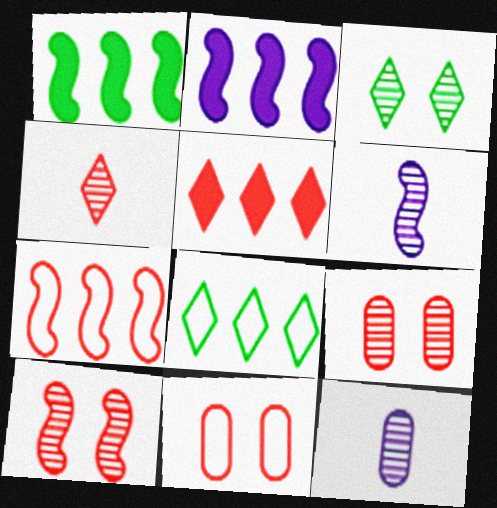[]